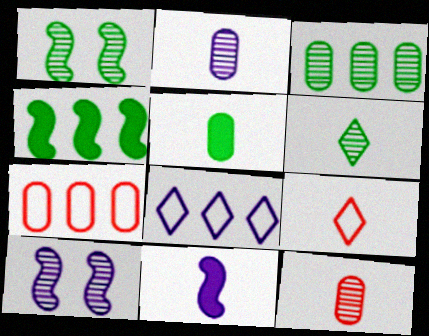[[1, 3, 6]]